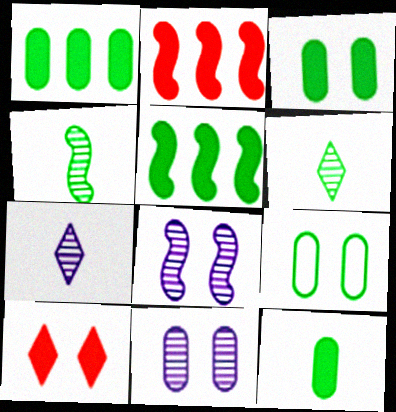[[1, 3, 12], 
[2, 7, 9], 
[5, 6, 9], 
[8, 9, 10]]